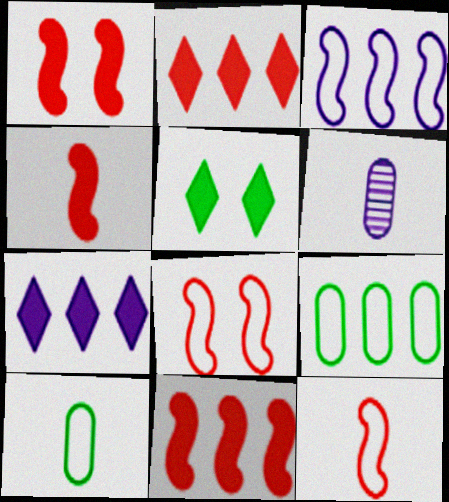[[1, 4, 11]]